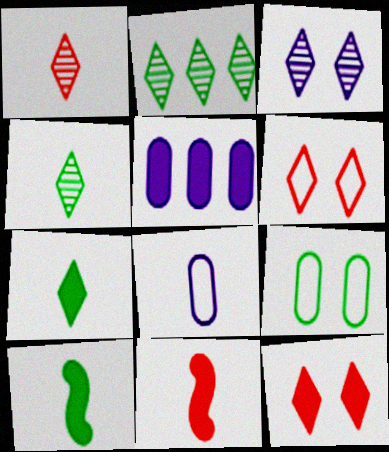[[1, 2, 3], 
[1, 8, 10], 
[2, 9, 10], 
[4, 8, 11], 
[5, 10, 12]]